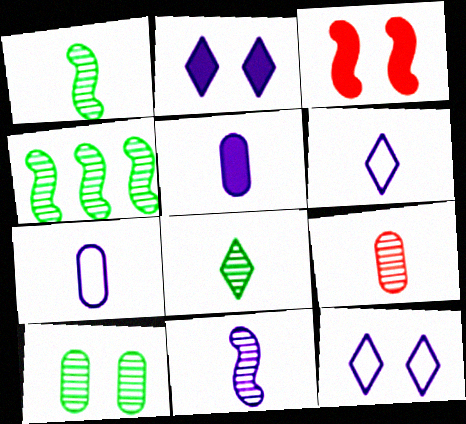[[3, 10, 12], 
[4, 8, 10], 
[5, 6, 11], 
[8, 9, 11]]